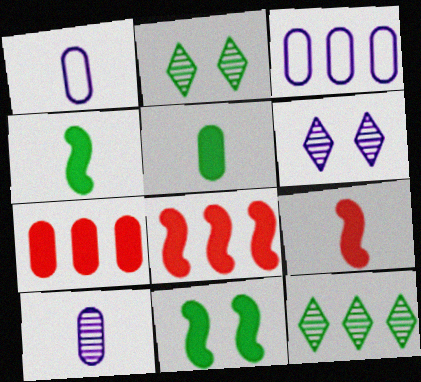[[1, 2, 8], 
[2, 3, 9], 
[3, 8, 12]]